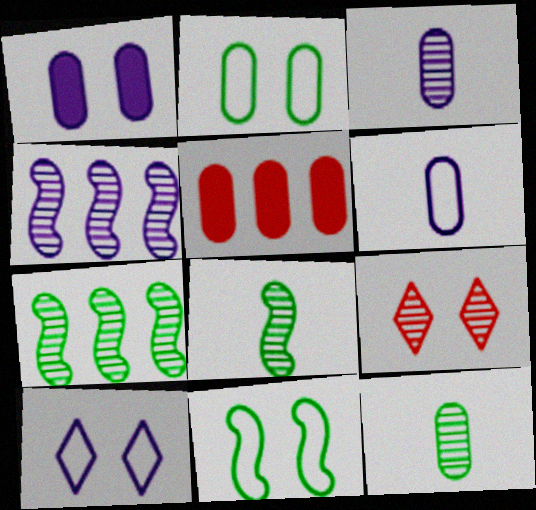[[1, 9, 11], 
[2, 3, 5], 
[3, 7, 9], 
[4, 9, 12], 
[5, 8, 10]]